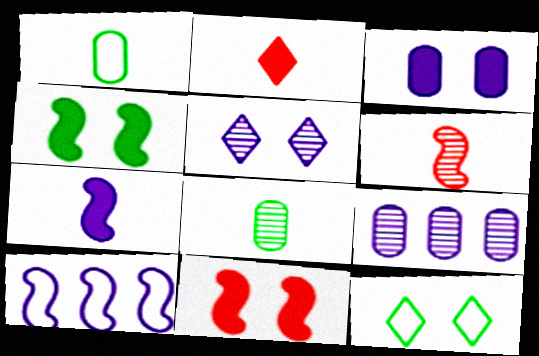[[4, 6, 10]]